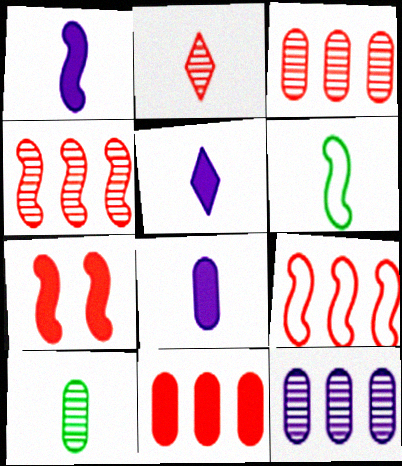[[1, 5, 8], 
[2, 6, 8]]